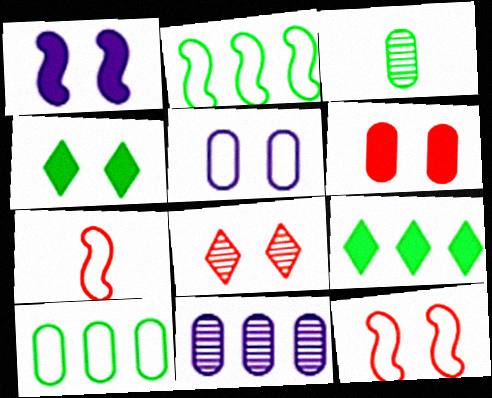[[1, 4, 6], 
[2, 3, 4], 
[4, 7, 11], 
[6, 8, 12]]